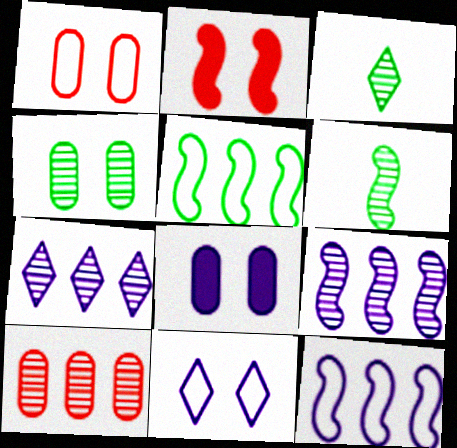[[1, 4, 8], 
[2, 4, 11], 
[2, 6, 12]]